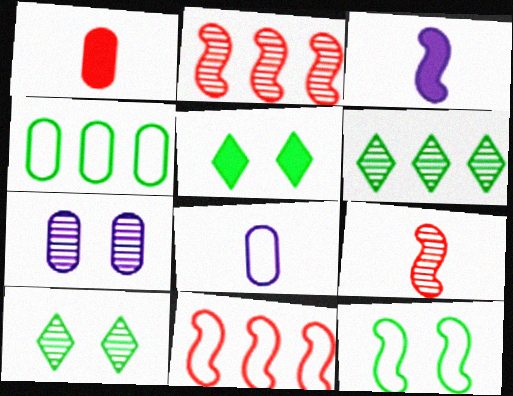[[1, 4, 7], 
[2, 3, 12], 
[2, 5, 8], 
[6, 7, 9]]